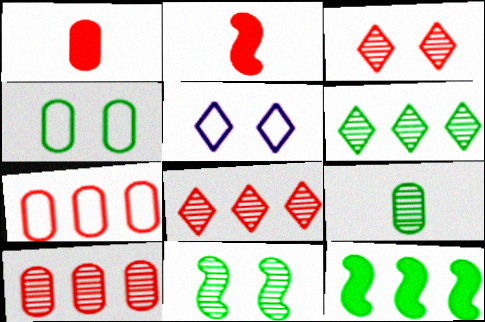[[2, 3, 7], 
[6, 9, 11]]